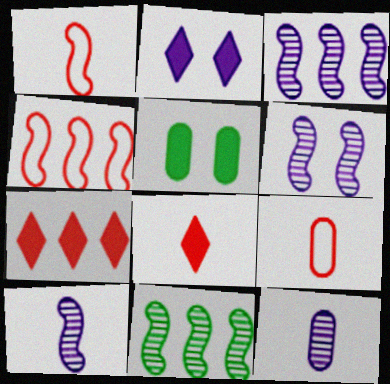[[2, 9, 11], 
[3, 6, 10]]